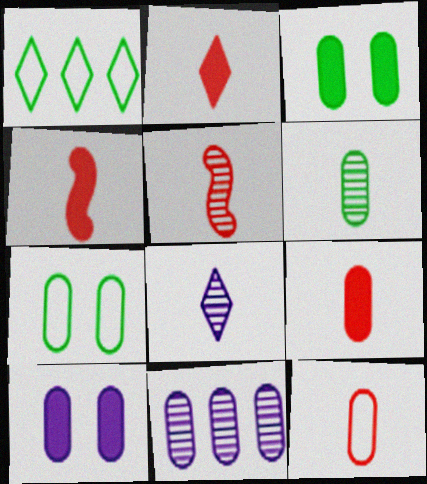[[1, 5, 10], 
[2, 4, 9], 
[2, 5, 12], 
[3, 11, 12], 
[5, 6, 8], 
[7, 9, 11]]